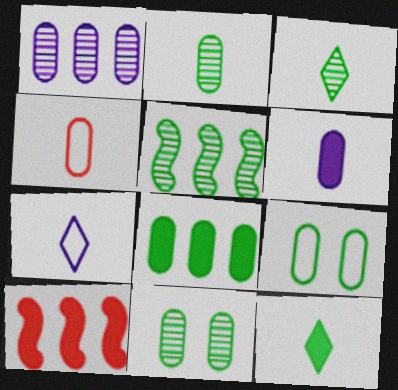[[2, 4, 6], 
[2, 8, 9], 
[3, 5, 11], 
[5, 9, 12], 
[7, 10, 11]]